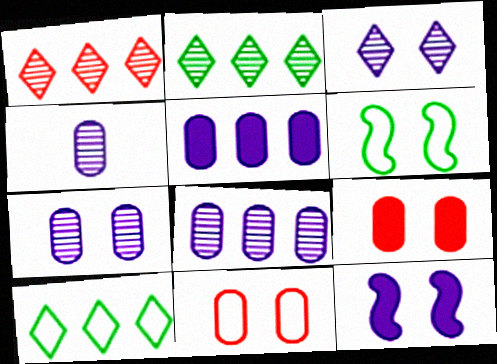[[3, 6, 9], 
[4, 7, 8]]